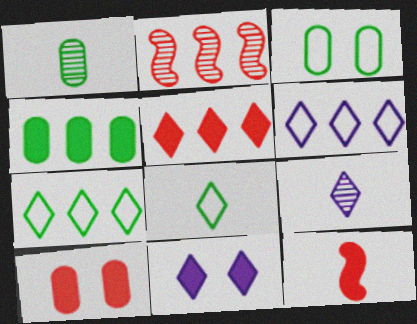[[1, 3, 4], 
[2, 4, 6], 
[4, 11, 12], 
[5, 10, 12], 
[6, 9, 11]]